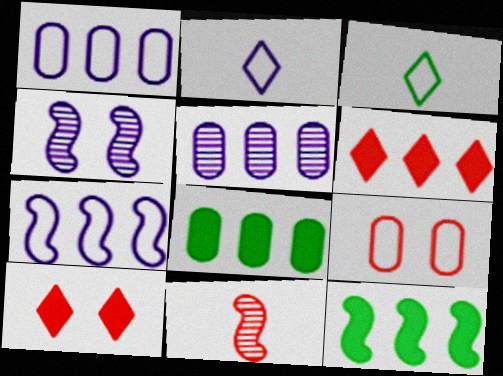[[3, 7, 9], 
[6, 9, 11]]